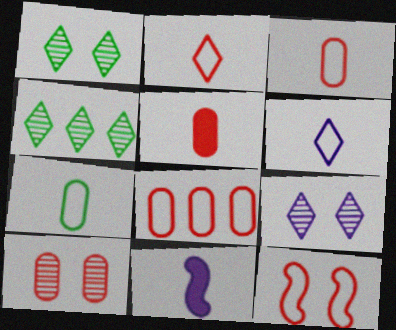[[1, 8, 11], 
[2, 8, 12], 
[5, 8, 10]]